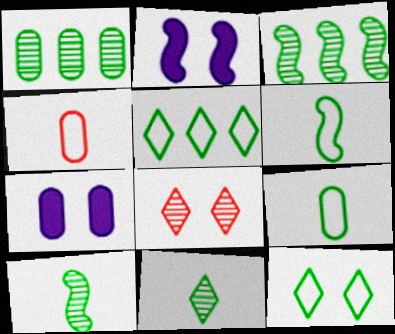[[1, 4, 7]]